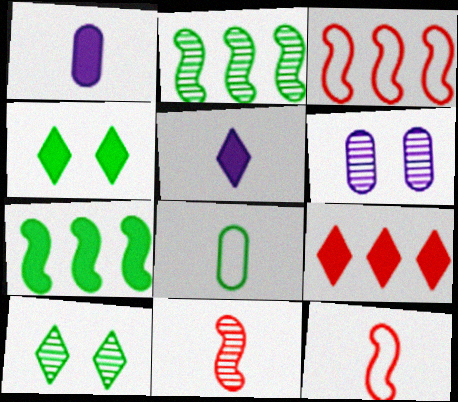[[1, 3, 10], 
[2, 4, 8], 
[4, 5, 9], 
[5, 8, 11], 
[7, 8, 10]]